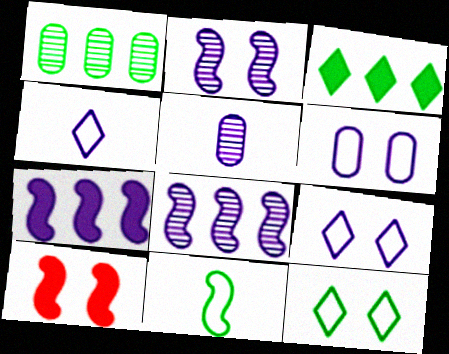[[1, 4, 10], 
[5, 7, 9], 
[8, 10, 11]]